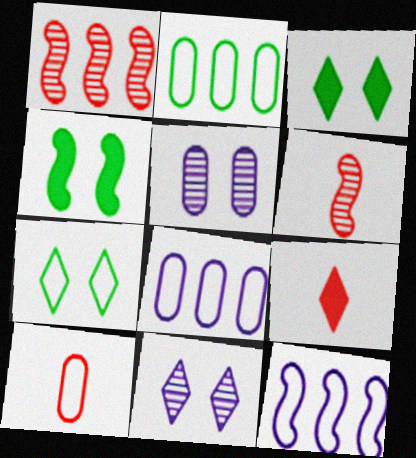[[3, 6, 8], 
[4, 6, 12], 
[6, 9, 10], 
[7, 10, 12]]